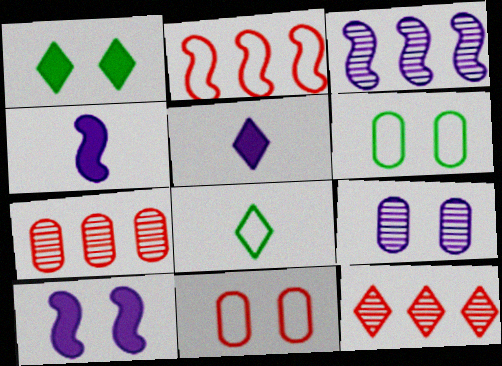[[4, 6, 12], 
[7, 8, 10]]